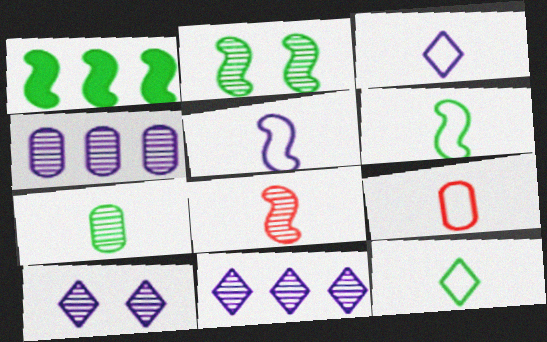[[1, 2, 6], 
[1, 9, 10], 
[3, 6, 9], 
[5, 9, 12]]